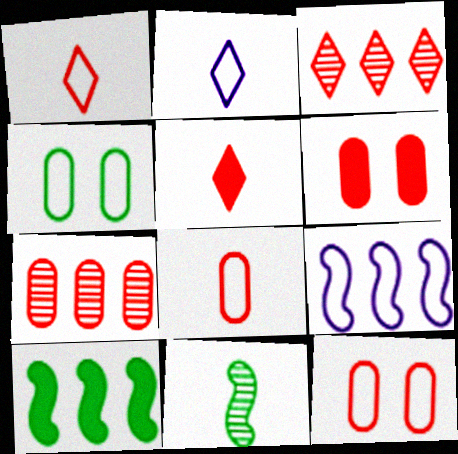[[1, 4, 9], 
[6, 7, 8]]